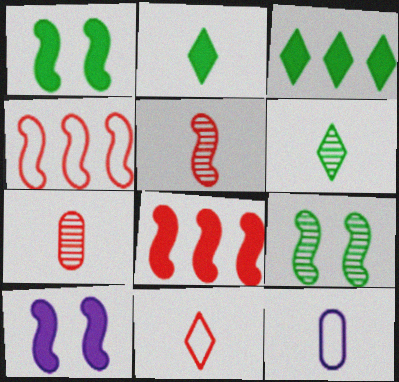[[2, 5, 12]]